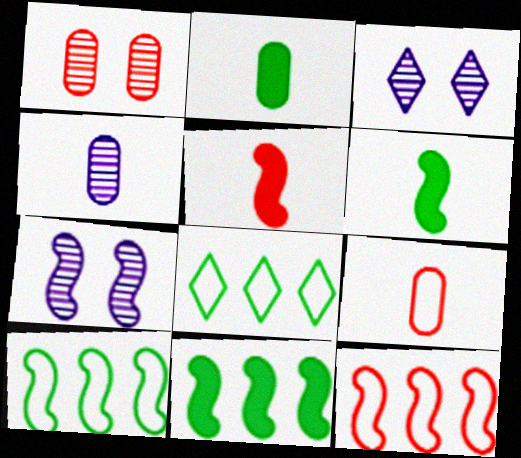[[2, 3, 12], 
[2, 4, 9], 
[3, 9, 11], 
[5, 7, 10], 
[6, 7, 12]]